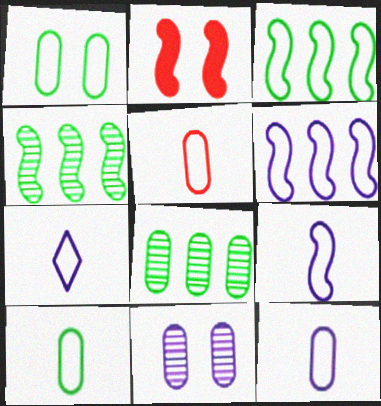[[2, 4, 9], 
[2, 7, 8], 
[5, 10, 12], 
[7, 9, 12]]